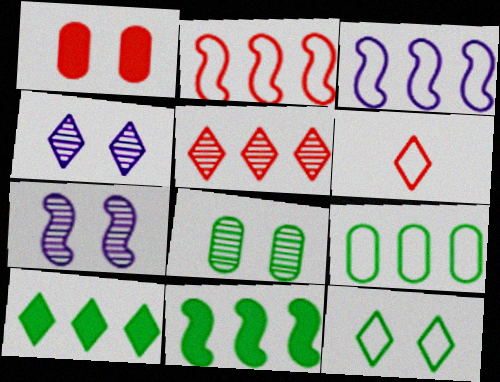[[1, 7, 12], 
[4, 6, 10]]